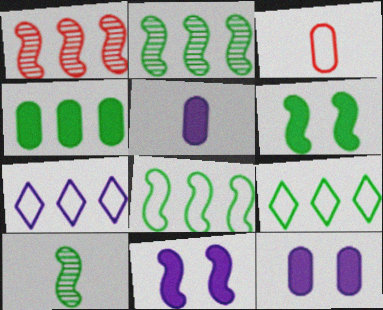[[1, 4, 7], 
[2, 4, 9], 
[6, 8, 10]]